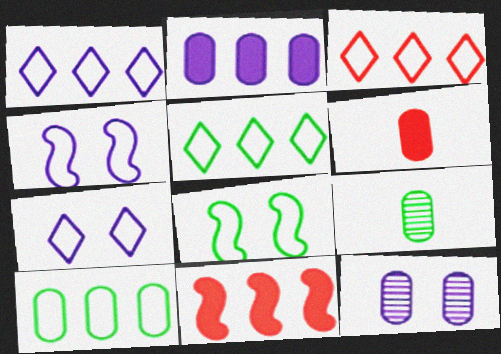[[1, 3, 5], 
[6, 10, 12], 
[7, 9, 11]]